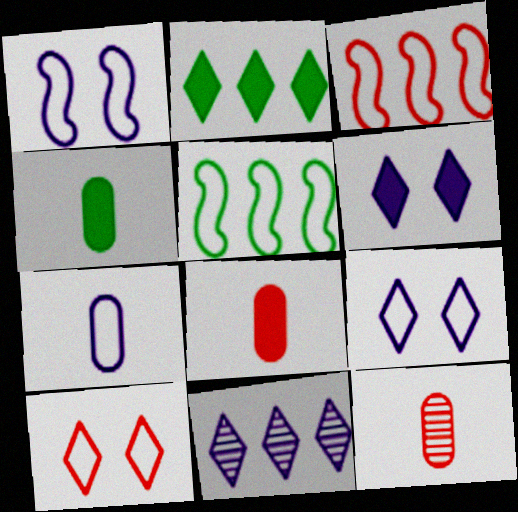[[1, 2, 12], 
[4, 7, 12], 
[5, 6, 12], 
[5, 7, 10]]